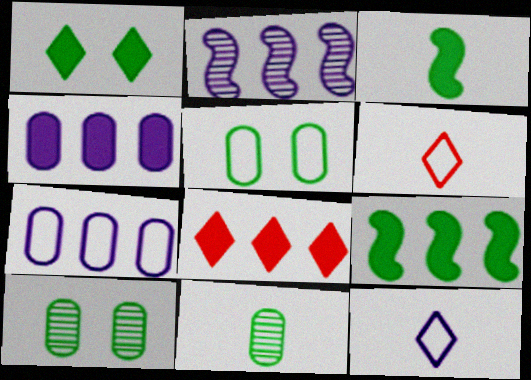[[4, 8, 9]]